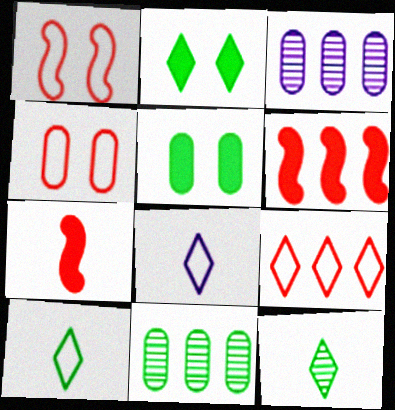[]